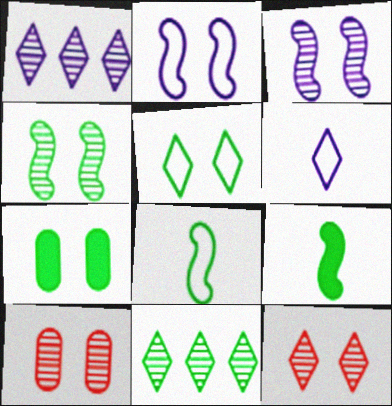[[2, 7, 12], 
[4, 5, 7], 
[7, 8, 11]]